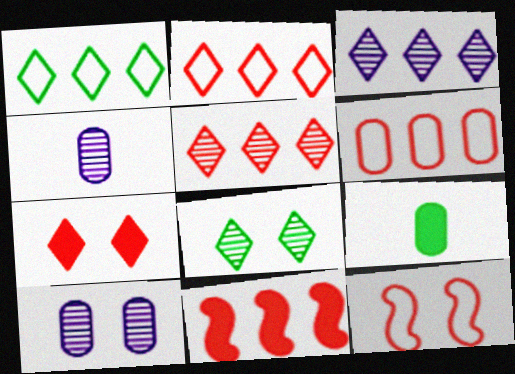[[3, 9, 12], 
[5, 6, 11], 
[6, 9, 10]]